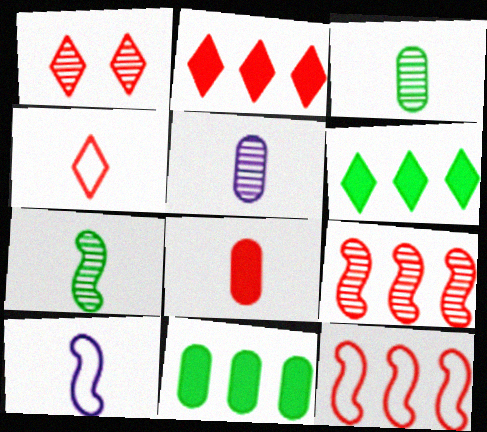[[1, 2, 4], 
[1, 8, 12], 
[1, 10, 11]]